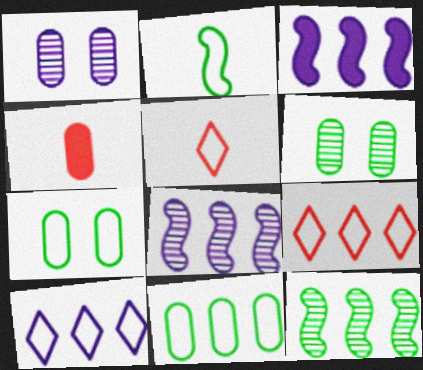[[1, 4, 11], 
[3, 5, 6]]